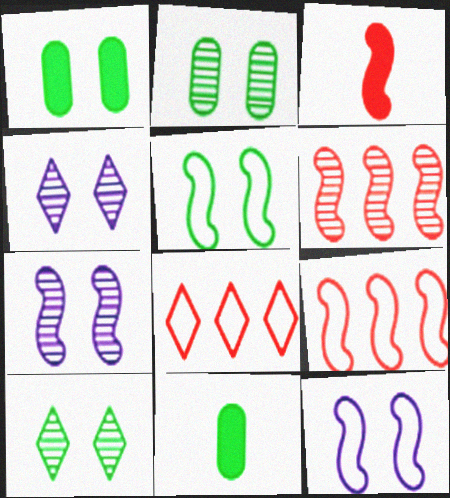[[1, 5, 10], 
[4, 9, 11], 
[7, 8, 11]]